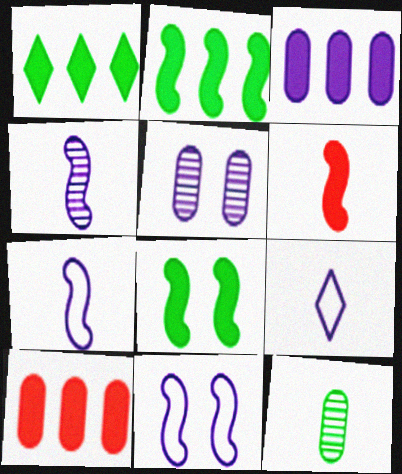[[6, 9, 12]]